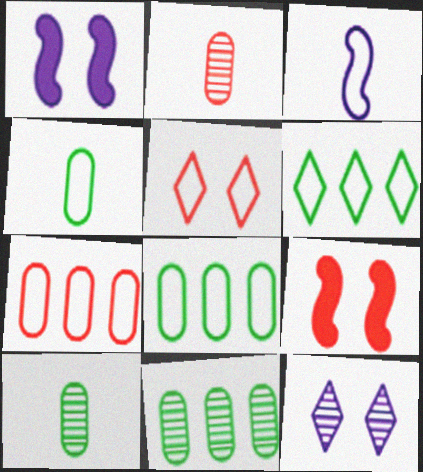[[1, 2, 6], 
[3, 5, 8]]